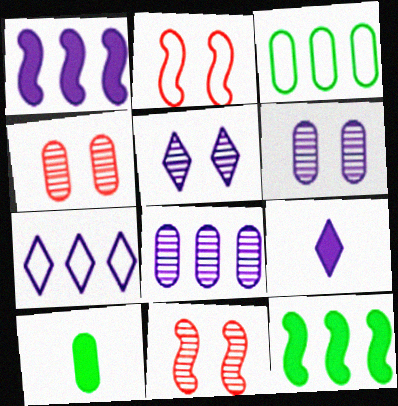[[1, 7, 8], 
[3, 9, 11], 
[5, 7, 9], 
[7, 10, 11]]